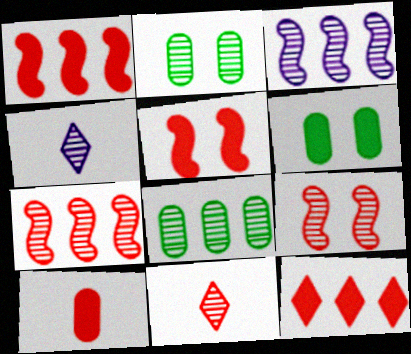[[2, 3, 11], 
[2, 4, 7], 
[4, 8, 9], 
[5, 10, 12]]